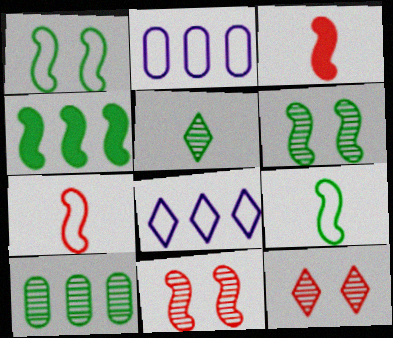[[4, 6, 9], 
[5, 6, 10]]